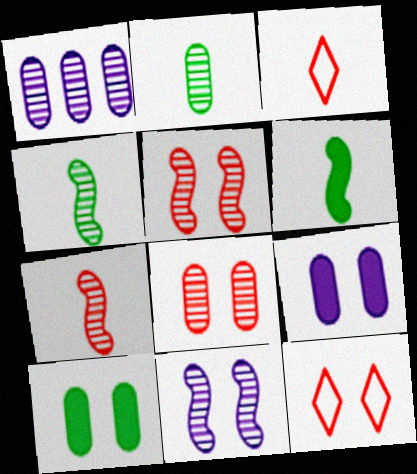[[1, 2, 8], 
[1, 6, 12], 
[10, 11, 12]]